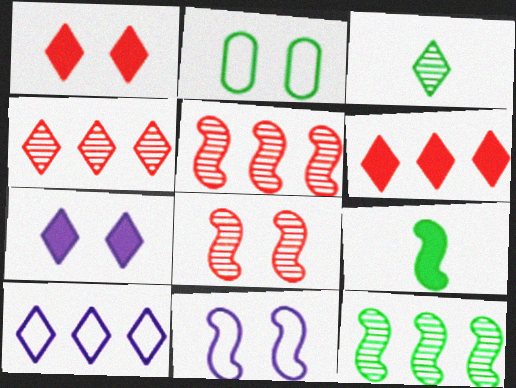[[1, 3, 10], 
[2, 7, 8], 
[5, 9, 11]]